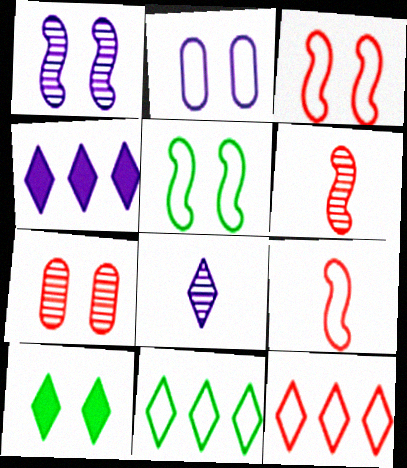[[2, 9, 11], 
[8, 10, 12]]